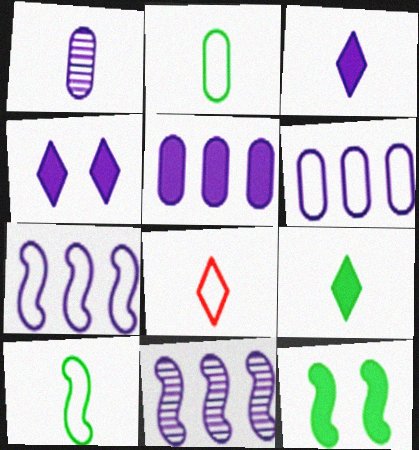[[1, 4, 7]]